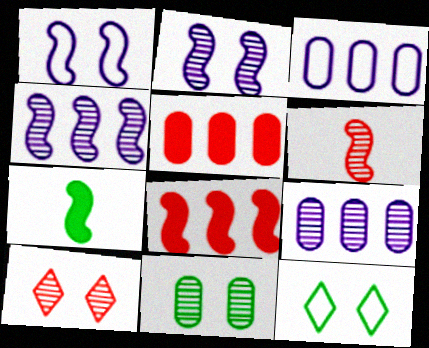[[2, 10, 11], 
[3, 7, 10]]